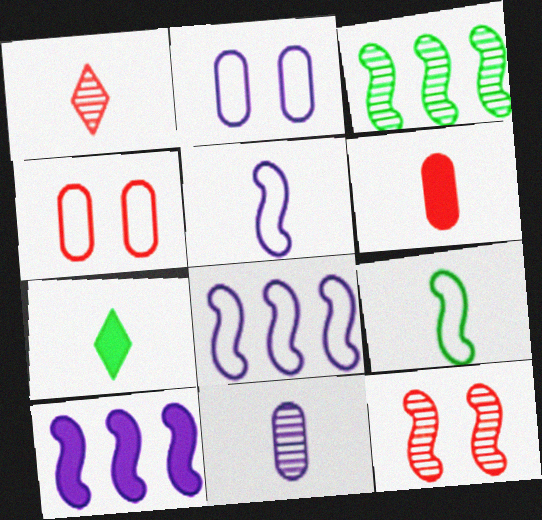[[9, 10, 12]]